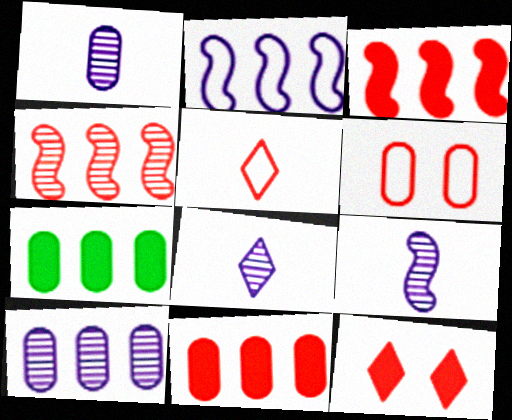[[1, 6, 7], 
[1, 8, 9]]